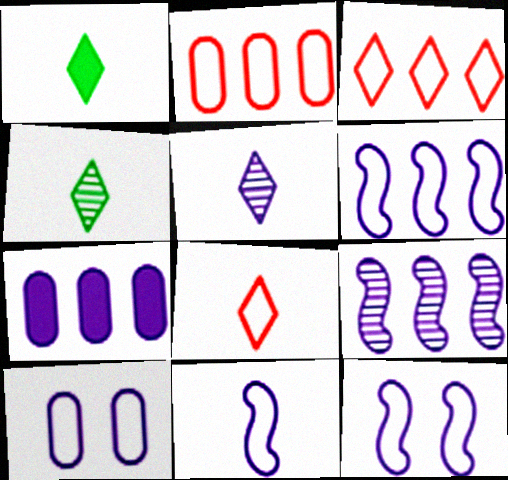[[1, 5, 8], 
[5, 7, 12], 
[6, 11, 12]]